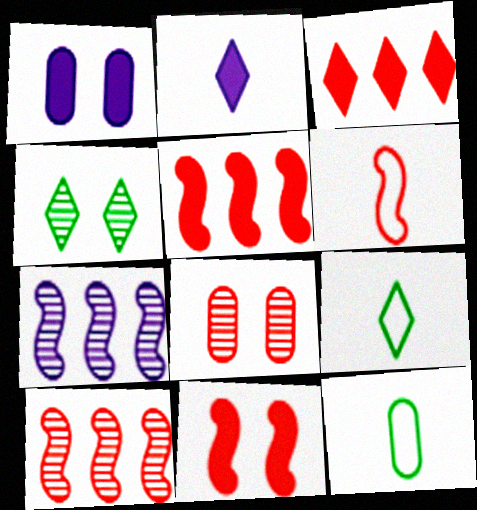[[1, 9, 10], 
[3, 6, 8], 
[6, 10, 11]]